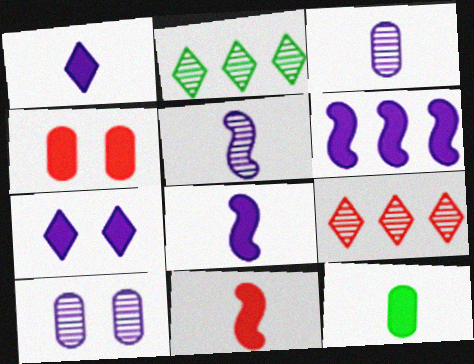[[1, 11, 12]]